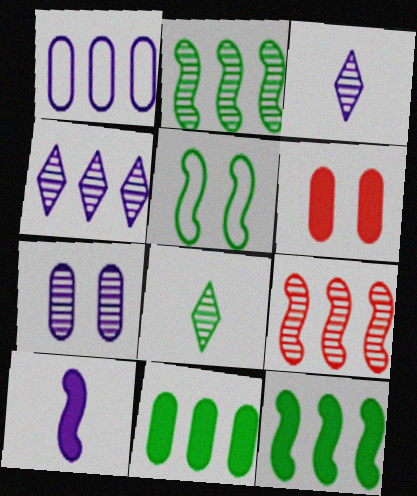[[5, 8, 11], 
[5, 9, 10], 
[7, 8, 9]]